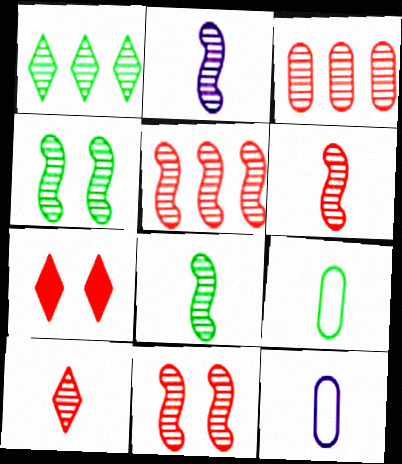[[2, 4, 5], 
[2, 6, 8], 
[3, 10, 11], 
[5, 6, 11]]